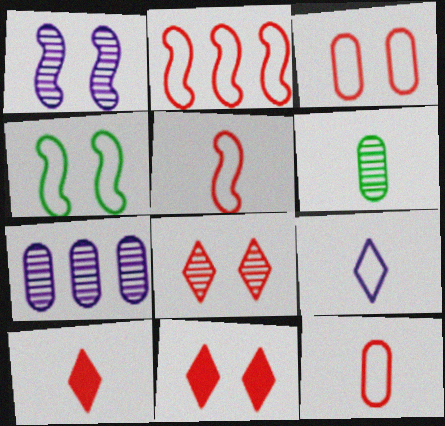[[4, 7, 10]]